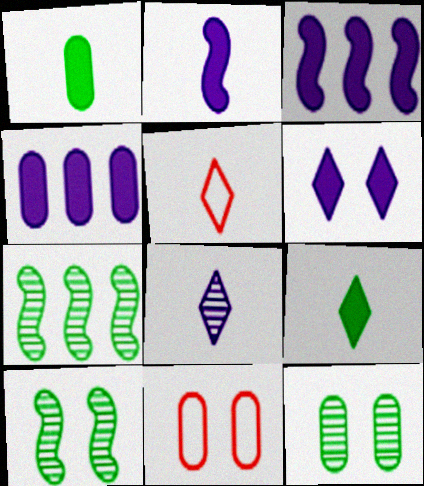[[2, 4, 6], 
[3, 5, 12], 
[4, 5, 10], 
[5, 8, 9], 
[6, 10, 11]]